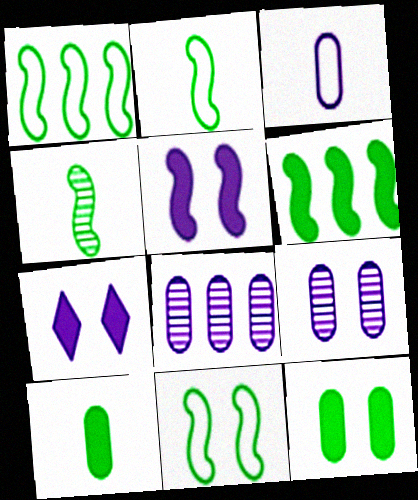[[1, 2, 11], 
[4, 6, 11]]